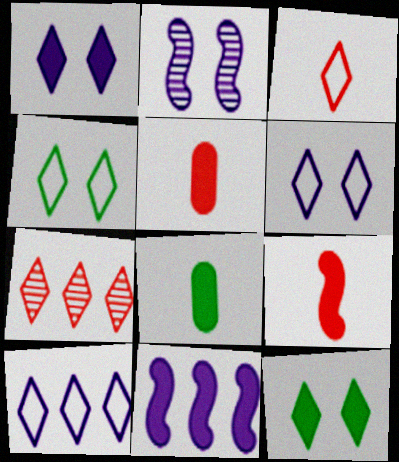[[3, 4, 10], 
[5, 11, 12]]